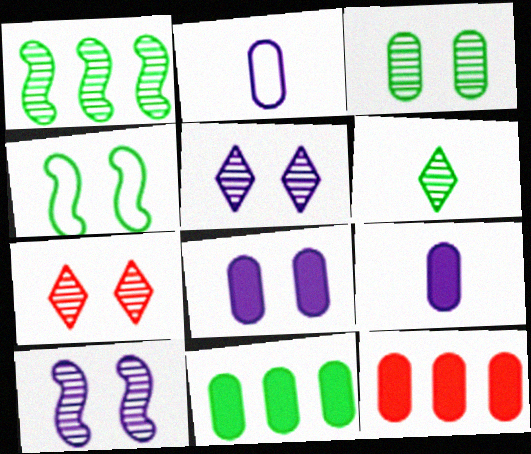[[1, 3, 6], 
[2, 3, 12], 
[3, 7, 10], 
[4, 6, 11], 
[4, 7, 8]]